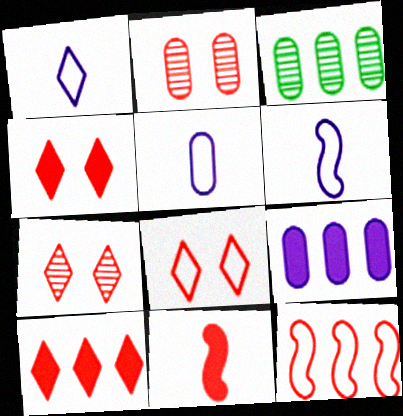[[1, 5, 6], 
[3, 4, 6], 
[4, 7, 8]]